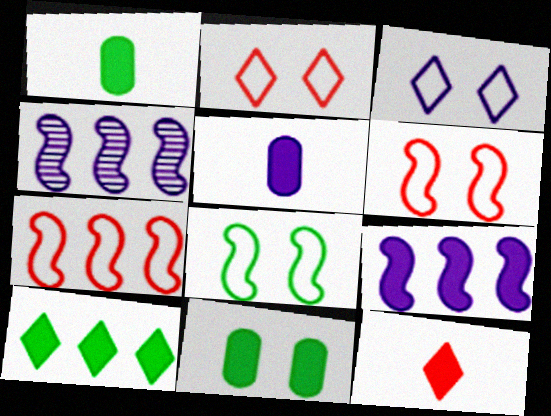[[1, 2, 4], 
[3, 4, 5], 
[9, 11, 12]]